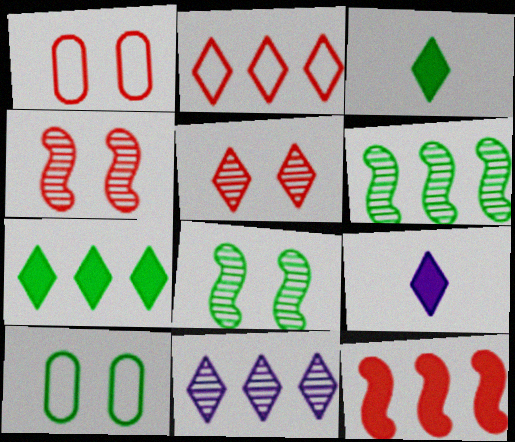[[1, 6, 9], 
[2, 7, 11], 
[3, 6, 10]]